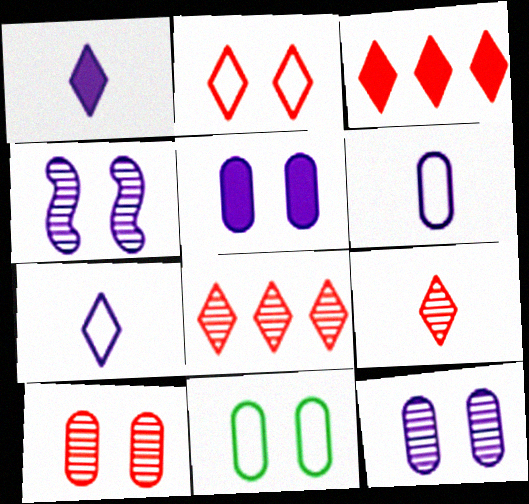[[2, 3, 9], 
[5, 10, 11]]